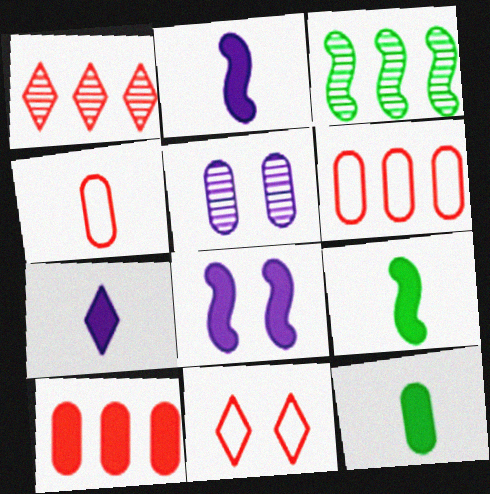[[5, 6, 12]]